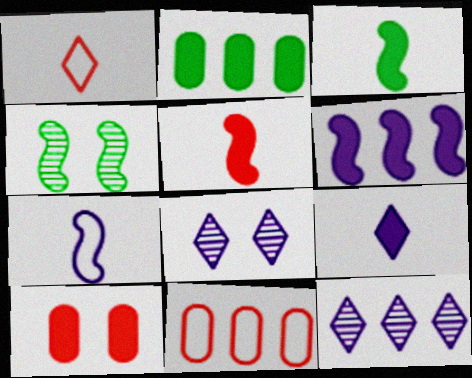[[3, 8, 11], 
[4, 9, 11]]